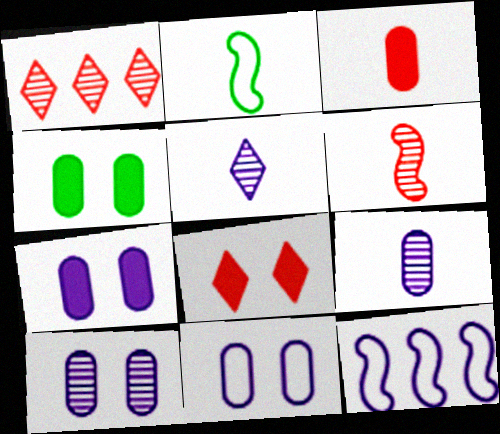[[1, 2, 7], 
[2, 3, 5], 
[5, 7, 12], 
[7, 10, 11]]